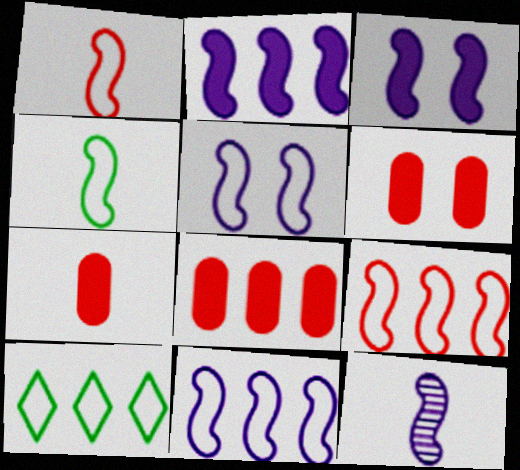[[2, 5, 12], 
[3, 11, 12], 
[4, 5, 9], 
[6, 7, 8], 
[6, 10, 12]]